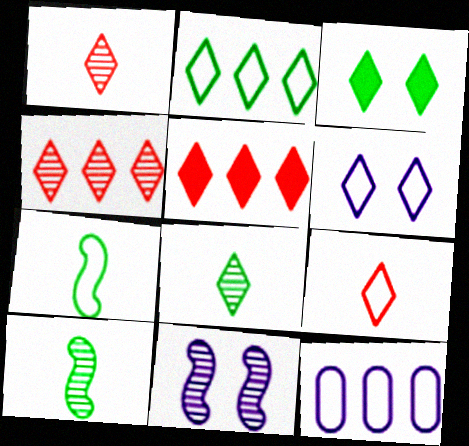[[2, 3, 8], 
[2, 6, 9], 
[5, 6, 8]]